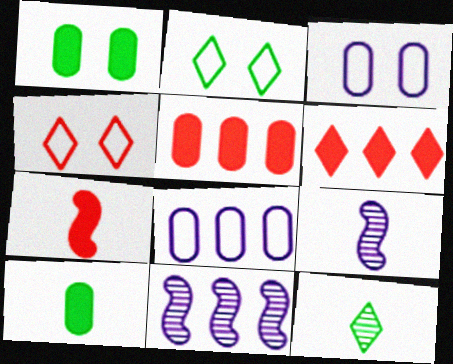[[2, 5, 9], 
[4, 10, 11]]